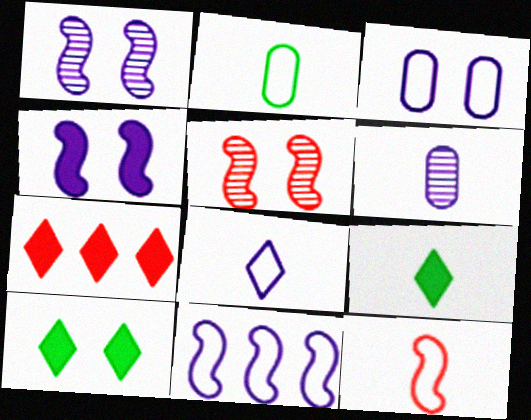[[1, 2, 7], 
[2, 8, 12], 
[3, 5, 10], 
[3, 8, 11], 
[6, 9, 12]]